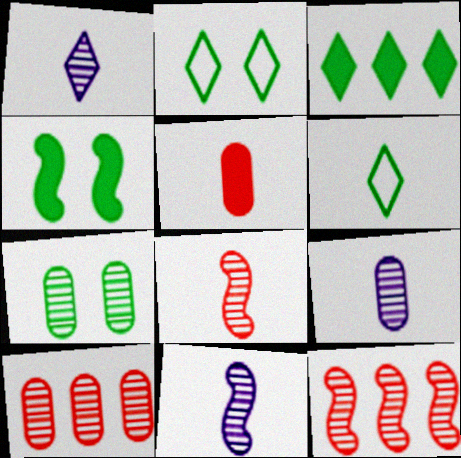[[1, 7, 12], 
[1, 9, 11], 
[2, 4, 7], 
[5, 6, 11], 
[7, 9, 10]]